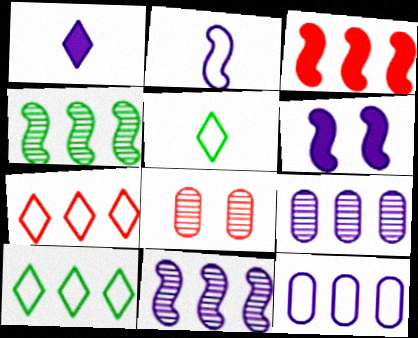[[2, 6, 11], 
[3, 9, 10]]